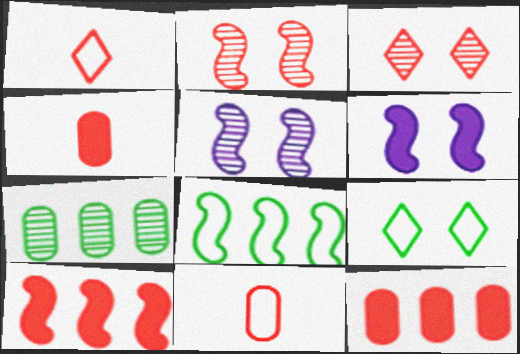[[1, 2, 12], 
[1, 6, 7], 
[3, 10, 11]]